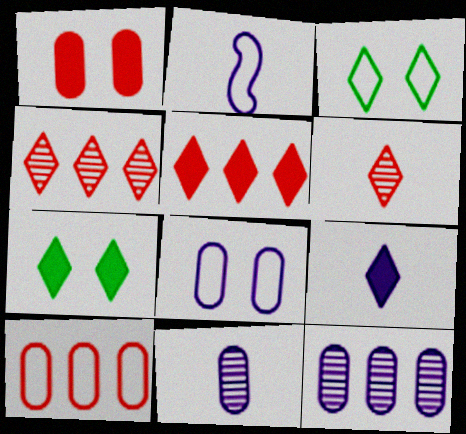[[2, 3, 10], 
[2, 9, 11], 
[3, 4, 9], 
[5, 7, 9]]